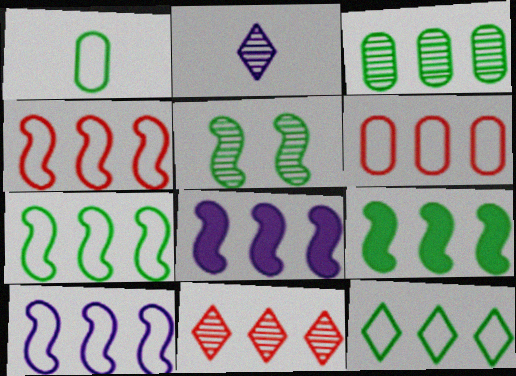[[3, 9, 12], 
[4, 7, 10], 
[6, 10, 12]]